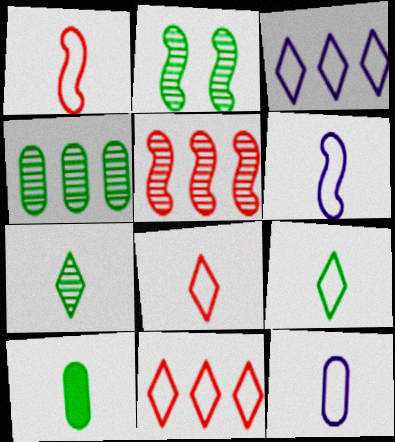[[1, 9, 12], 
[2, 4, 7]]